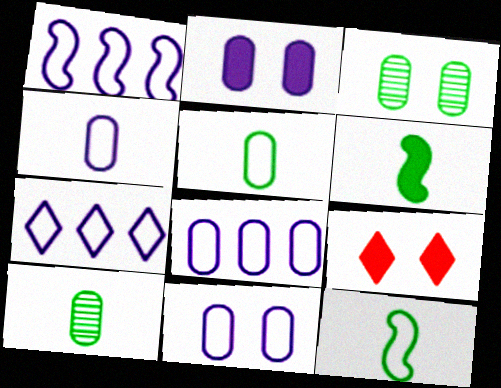[[1, 7, 8], 
[1, 9, 10], 
[4, 8, 11]]